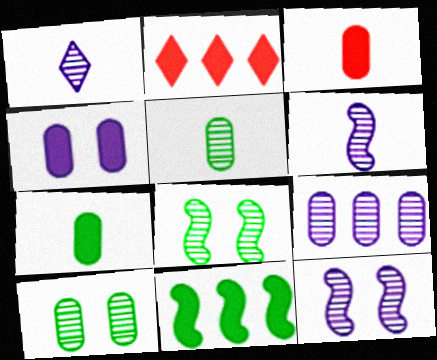[[1, 9, 12]]